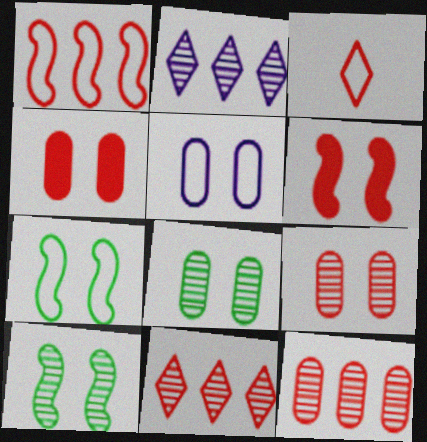[[3, 6, 12], 
[4, 5, 8]]